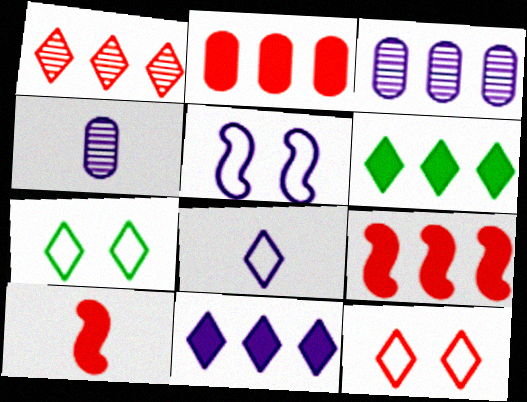[[3, 7, 10], 
[4, 5, 11], 
[4, 7, 9]]